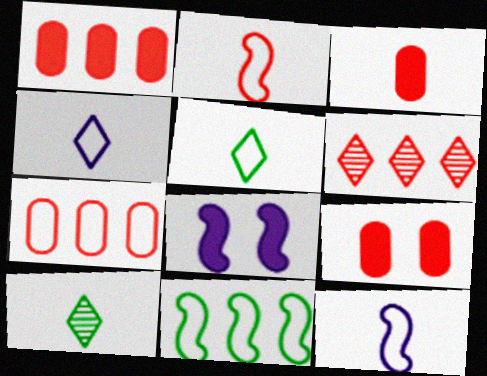[[1, 3, 9], 
[2, 6, 9], 
[3, 10, 12], 
[7, 8, 10]]